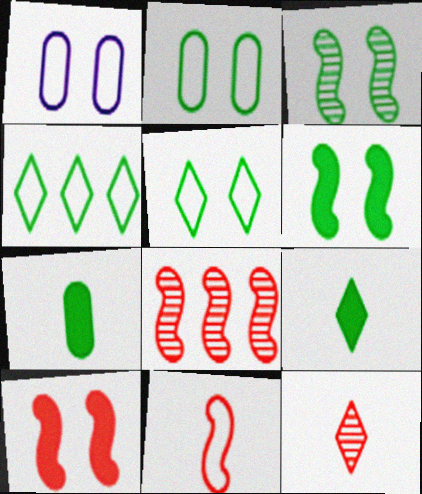[[1, 4, 11], 
[1, 8, 9], 
[3, 4, 7], 
[8, 10, 11]]